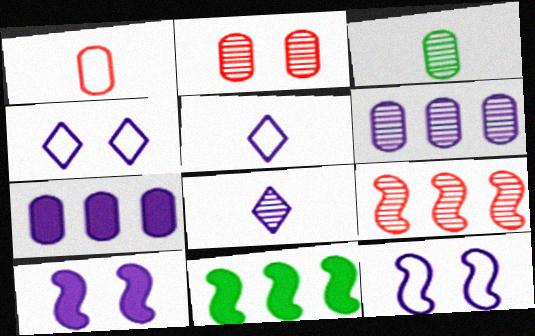[[2, 3, 6], 
[2, 5, 11], 
[5, 6, 10], 
[7, 8, 12]]